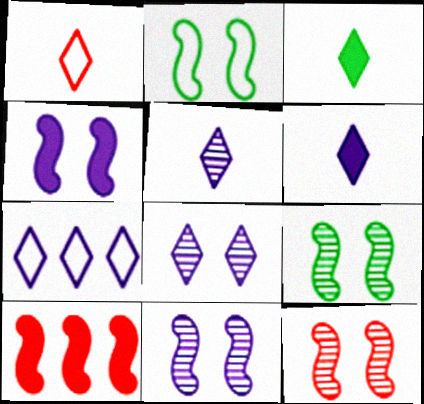[[1, 3, 5], 
[2, 4, 12], 
[6, 7, 8], 
[9, 11, 12]]